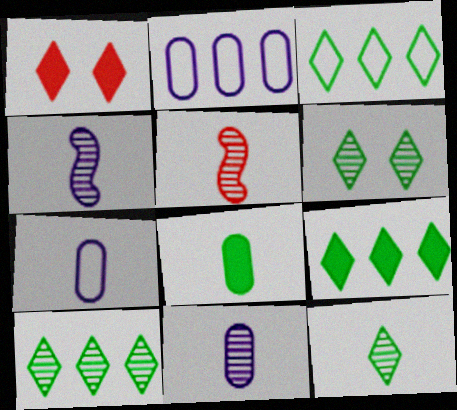[[3, 9, 10], 
[5, 11, 12], 
[6, 10, 12]]